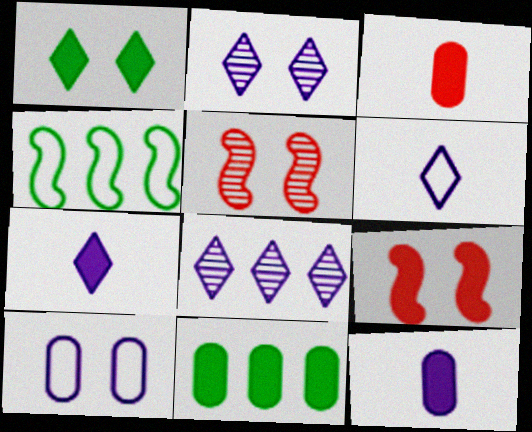[[1, 5, 10], 
[2, 3, 4], 
[5, 6, 11], 
[7, 9, 11]]